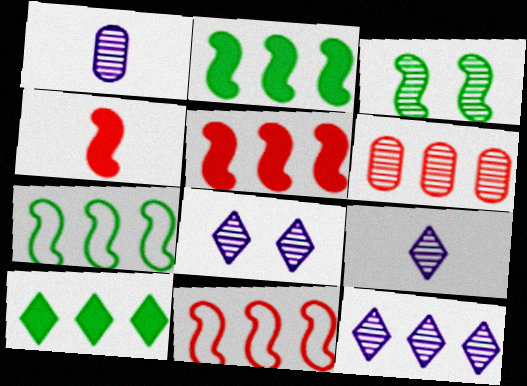[[3, 6, 9], 
[8, 9, 12]]